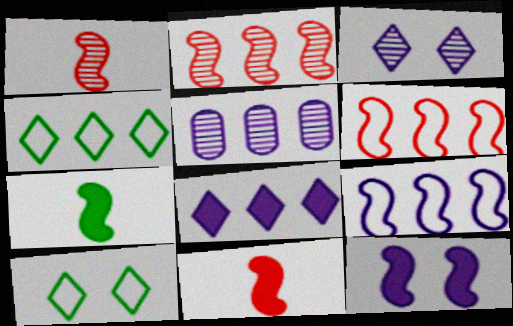[[5, 8, 9], 
[5, 10, 11]]